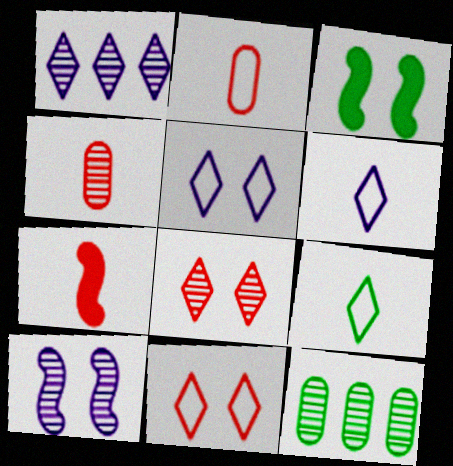[[1, 2, 3], 
[3, 9, 12], 
[5, 7, 12]]